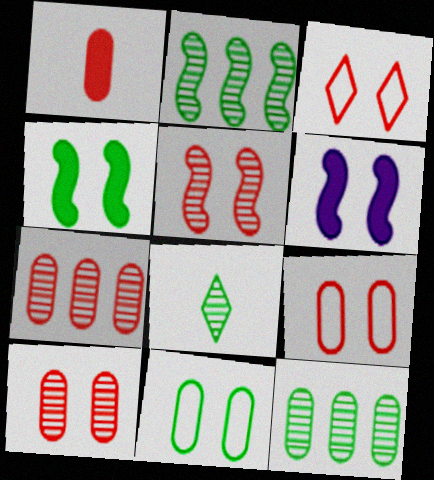[[1, 7, 9]]